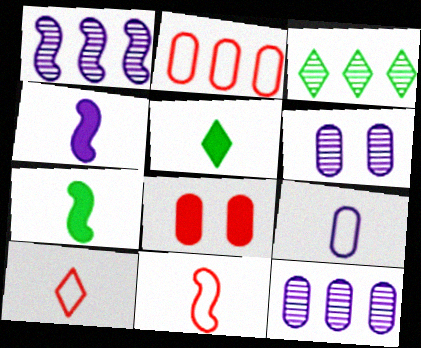[]